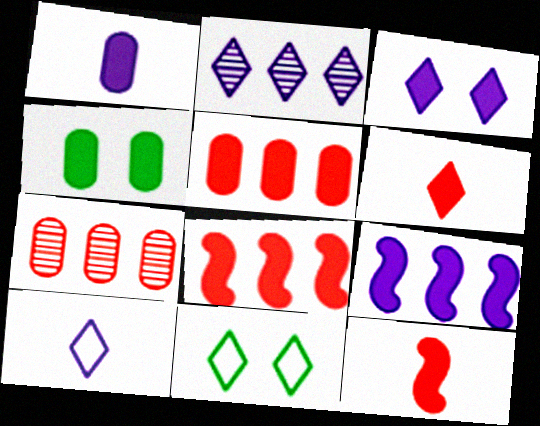[[1, 3, 9], 
[1, 4, 5], 
[2, 3, 10], 
[2, 6, 11], 
[4, 6, 9]]